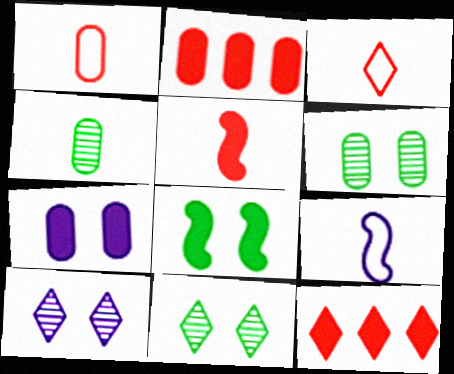[[2, 9, 11], 
[6, 9, 12]]